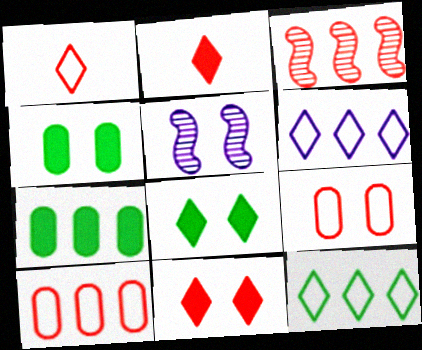[[1, 5, 7], 
[2, 3, 9], 
[3, 6, 7], 
[5, 8, 9]]